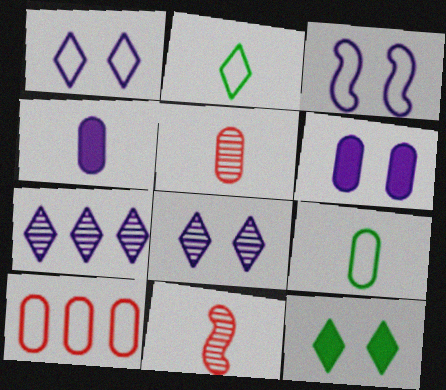[[2, 3, 10], 
[2, 4, 11], 
[3, 4, 7], 
[3, 6, 8], 
[4, 5, 9]]